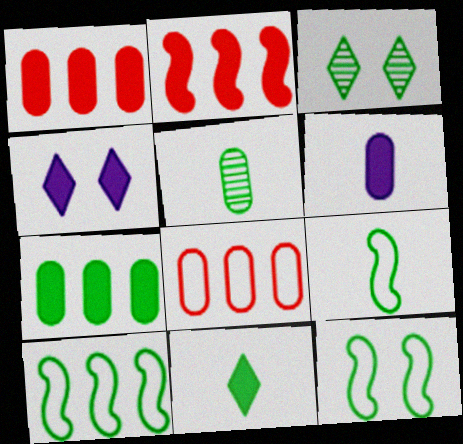[[3, 7, 9], 
[5, 9, 11], 
[9, 10, 12]]